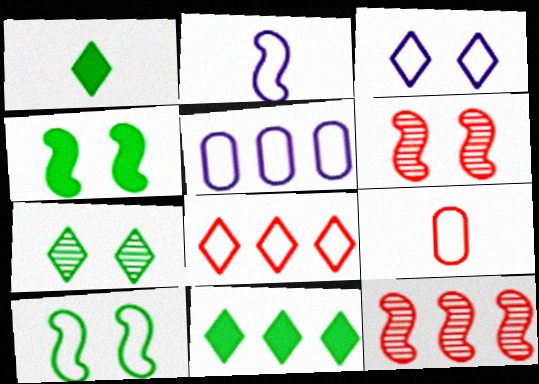[[1, 5, 6], 
[2, 3, 5], 
[2, 4, 12], 
[5, 11, 12]]